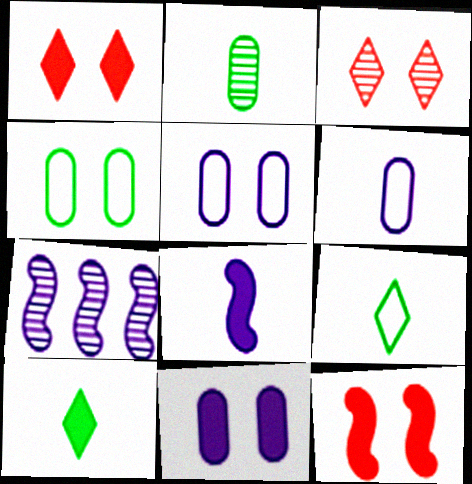[[2, 3, 7]]